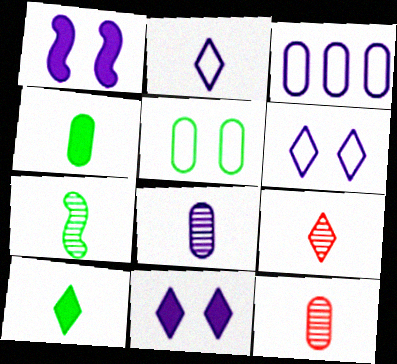[[2, 9, 10], 
[7, 8, 9]]